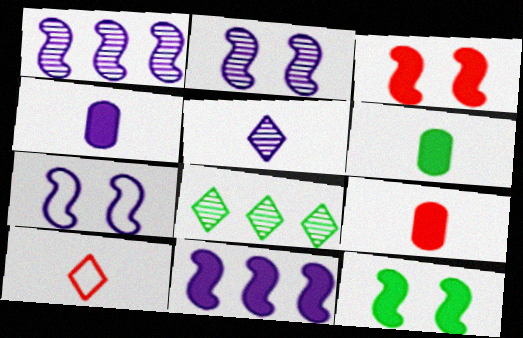[[4, 6, 9], 
[7, 8, 9]]